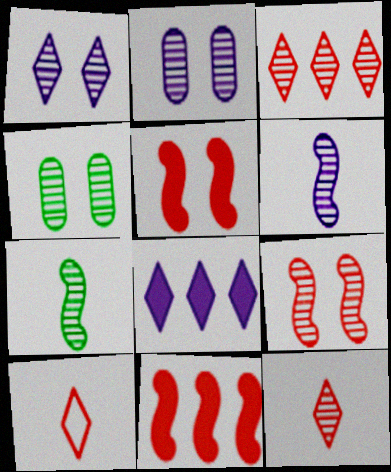[[1, 4, 9], 
[2, 3, 7], 
[3, 4, 6]]